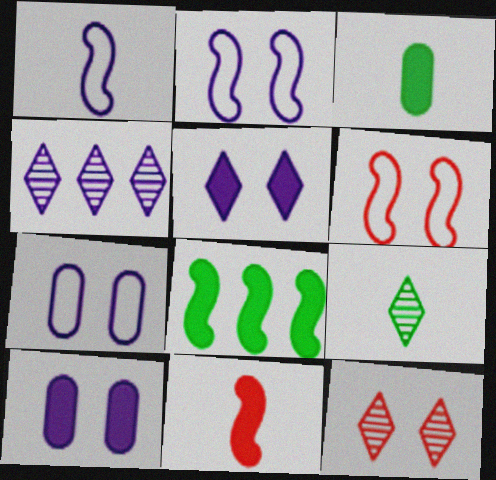[[1, 4, 10], 
[3, 4, 6], 
[4, 9, 12]]